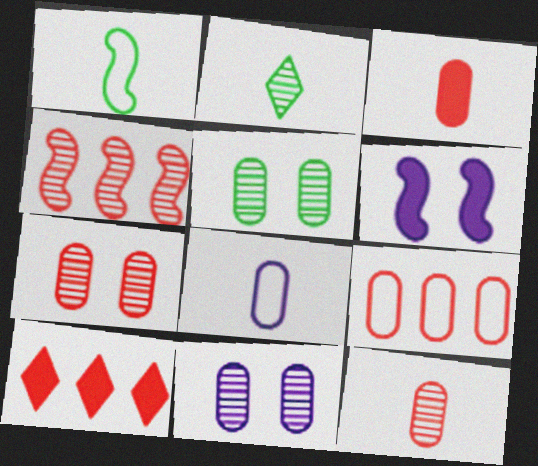[[1, 4, 6], 
[1, 10, 11], 
[2, 4, 11], 
[2, 6, 9], 
[3, 7, 9], 
[4, 9, 10], 
[5, 7, 11]]